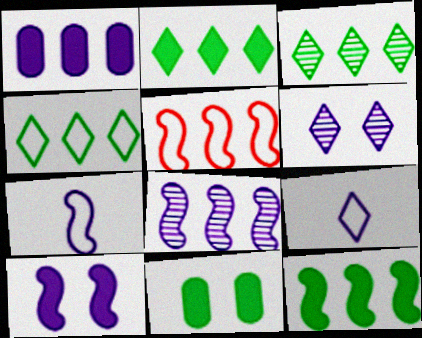[[1, 3, 5], 
[1, 6, 7], 
[2, 3, 4], 
[5, 8, 12], 
[7, 8, 10]]